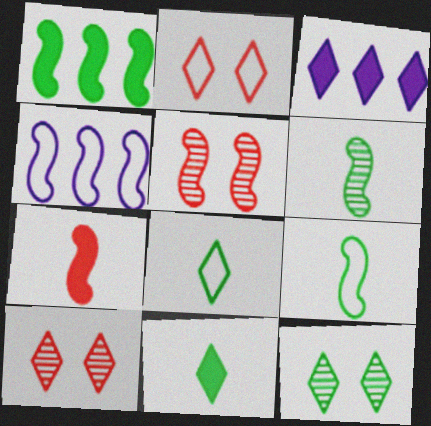[[3, 8, 10]]